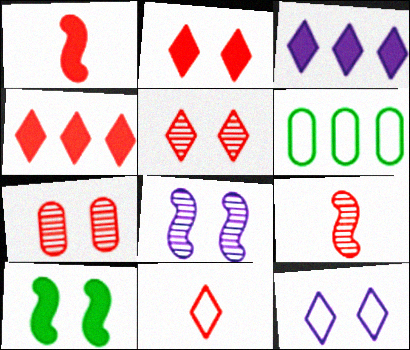[[4, 5, 11], 
[7, 10, 12]]